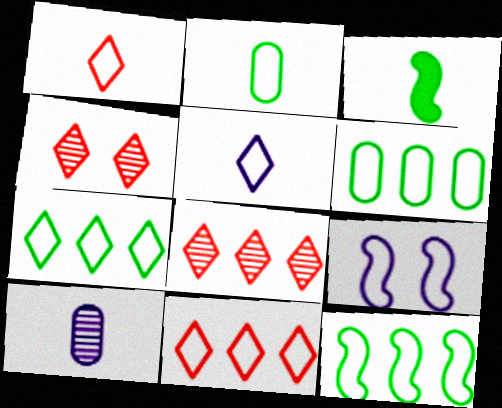[[1, 3, 10], 
[1, 6, 9], 
[2, 9, 11], 
[6, 7, 12]]